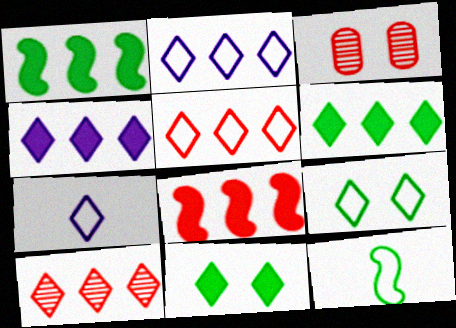[[1, 3, 7], 
[2, 6, 10], 
[3, 4, 12], 
[5, 7, 9], 
[7, 10, 11]]